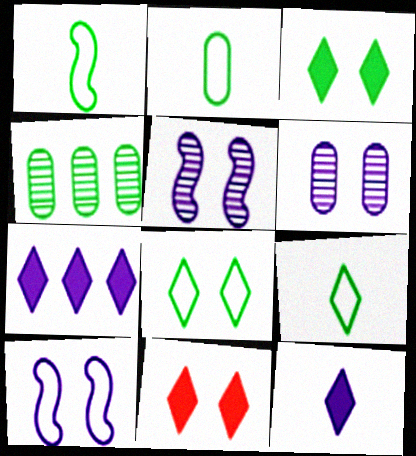[[1, 2, 9], 
[1, 3, 4]]